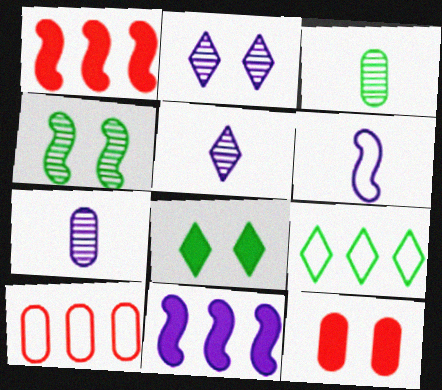[[1, 4, 6]]